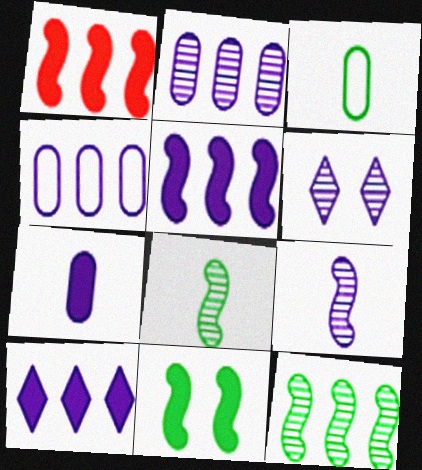[[1, 3, 6], 
[2, 6, 9]]